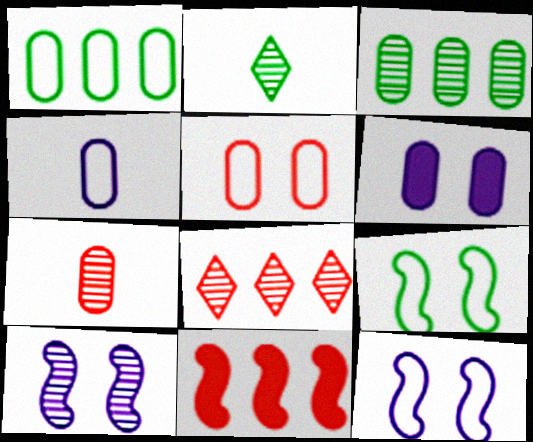[[1, 4, 5], 
[1, 6, 7]]